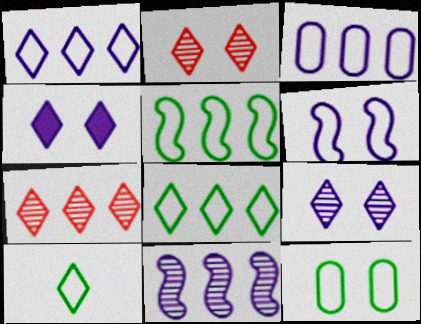[[4, 7, 10], 
[5, 10, 12]]